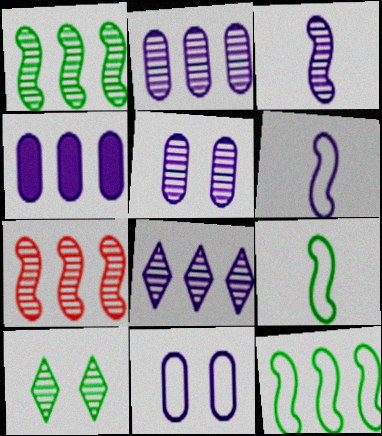[[3, 5, 8]]